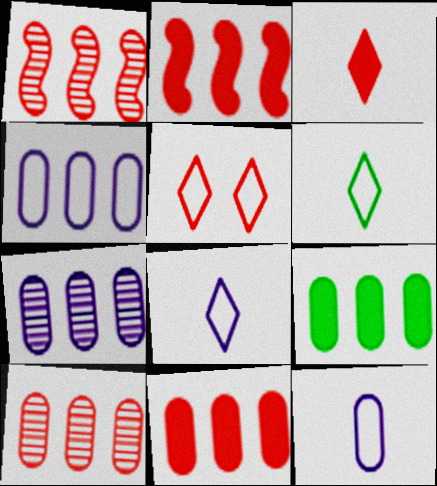[[4, 9, 10]]